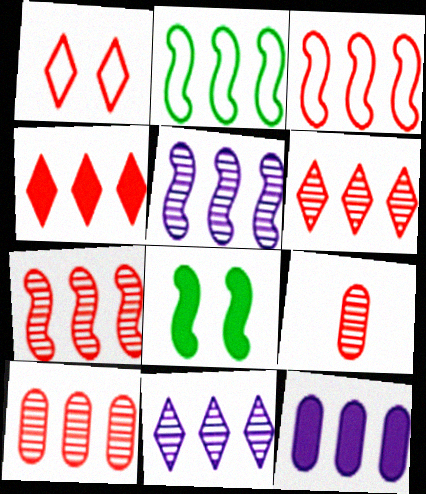[[2, 6, 12], 
[3, 4, 10], 
[6, 7, 10]]